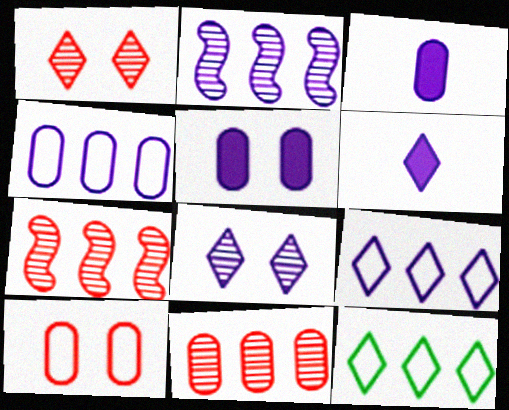[[1, 6, 12], 
[6, 8, 9]]